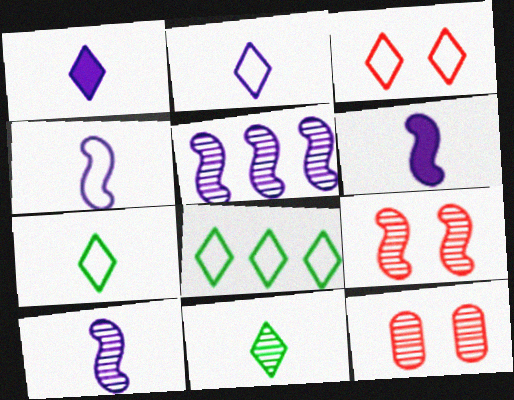[[2, 3, 8], 
[4, 6, 10], 
[5, 11, 12], 
[6, 8, 12]]